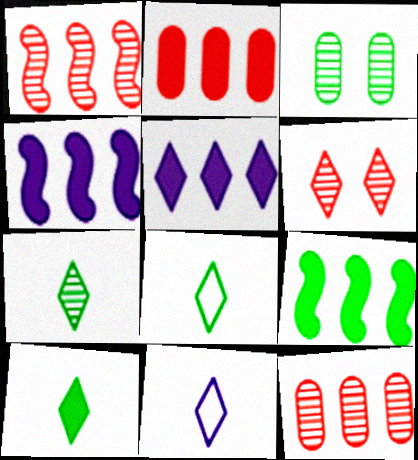[[2, 5, 9], 
[3, 8, 9], 
[5, 6, 8], 
[7, 8, 10]]